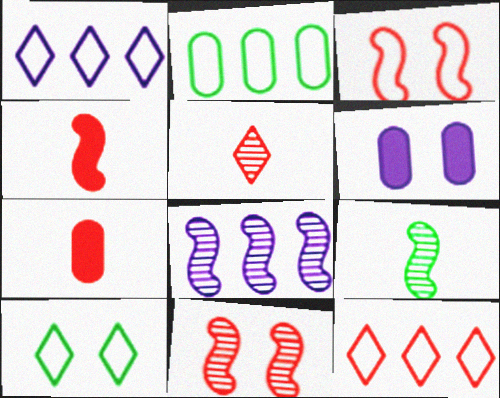[[6, 9, 12], 
[6, 10, 11], 
[7, 8, 10], 
[7, 11, 12], 
[8, 9, 11]]